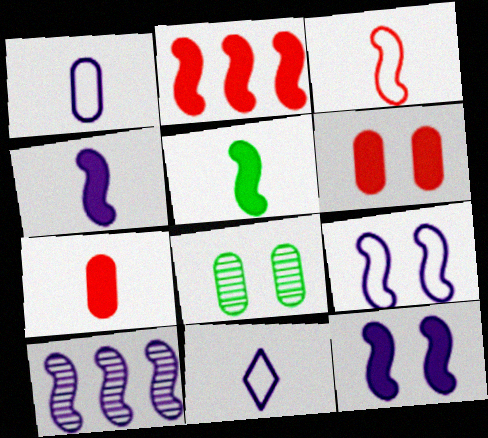[[2, 5, 12], 
[2, 8, 11], 
[4, 9, 10]]